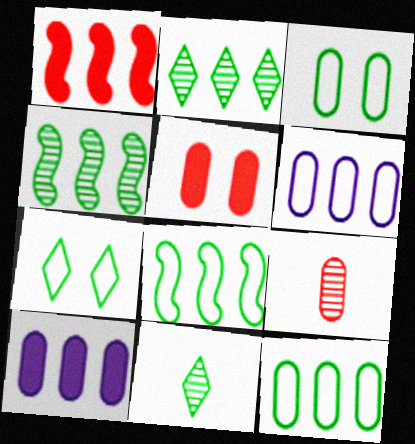[[1, 2, 6], 
[3, 9, 10]]